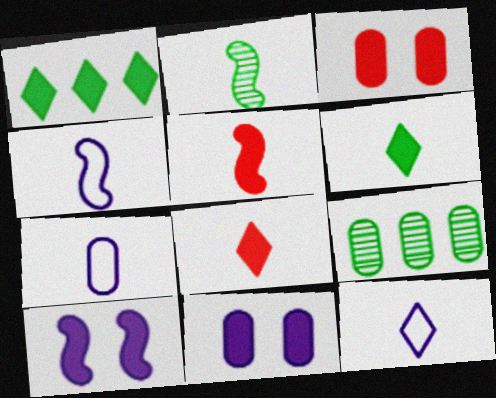[[1, 5, 11], 
[2, 4, 5], 
[2, 7, 8], 
[3, 7, 9], 
[4, 7, 12]]